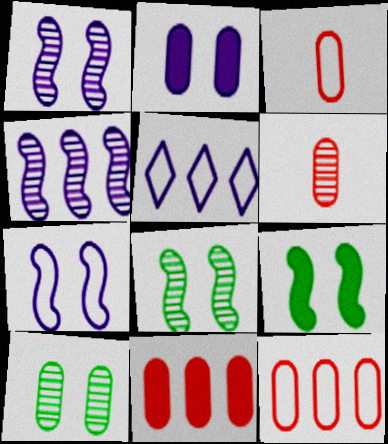[[5, 6, 9]]